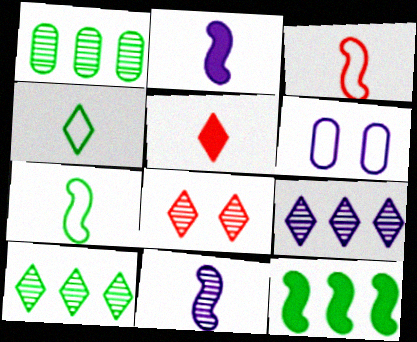[[1, 8, 11], 
[2, 6, 9]]